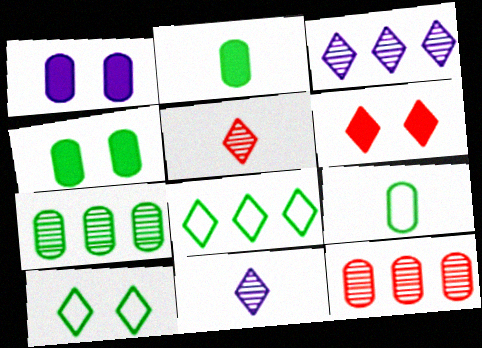[[1, 9, 12], 
[4, 7, 9], 
[6, 8, 11]]